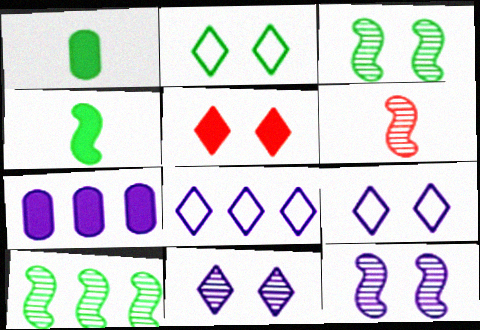[[1, 2, 10], 
[2, 5, 11], 
[2, 6, 7], 
[4, 5, 7], 
[6, 10, 12]]